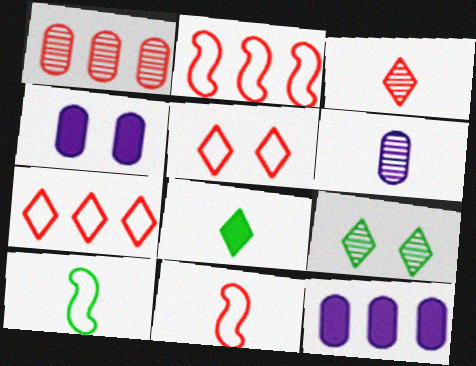[[6, 8, 11], 
[9, 11, 12]]